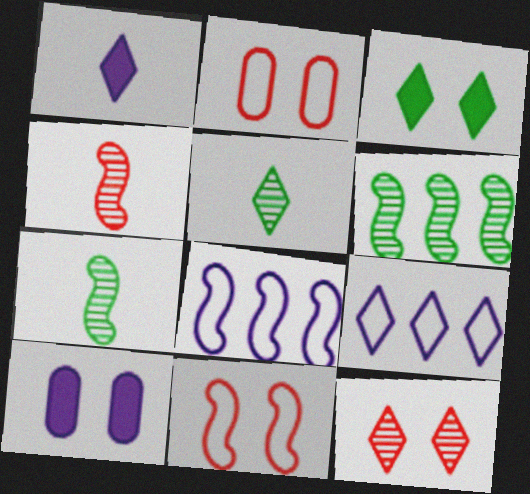[[1, 2, 6]]